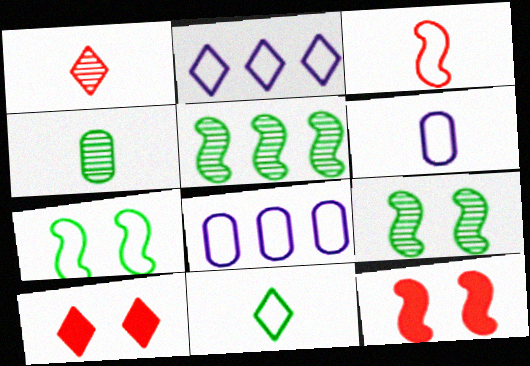[[2, 4, 12], 
[3, 6, 11], 
[5, 6, 10]]